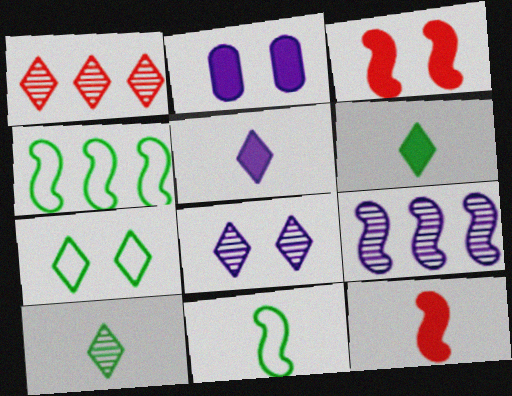[[1, 2, 11], 
[1, 5, 7], 
[1, 8, 10], 
[3, 9, 11]]